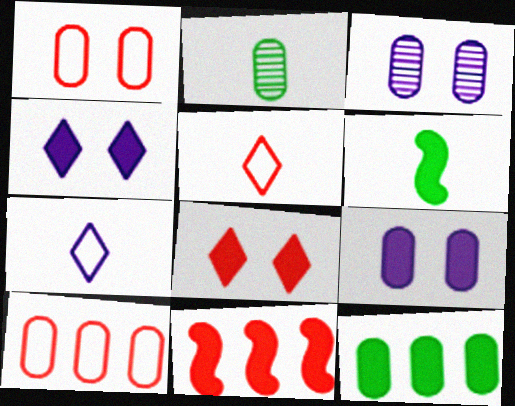[[2, 9, 10]]